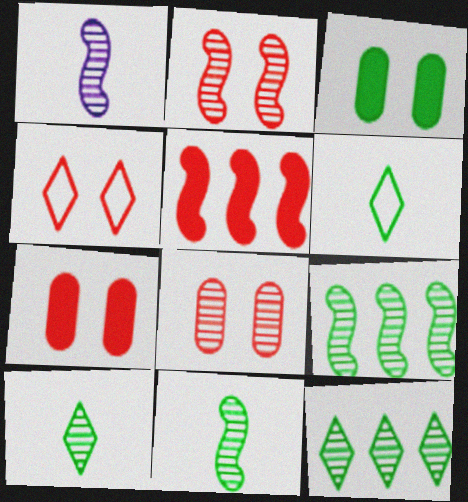[[1, 2, 9], 
[1, 8, 12], 
[2, 4, 7], 
[3, 6, 9]]